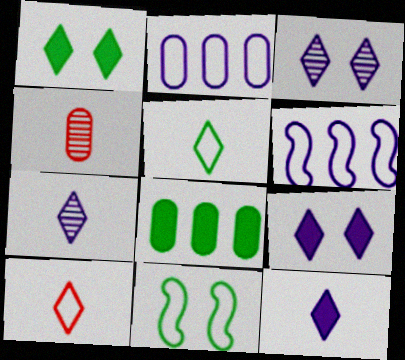[[1, 4, 6], 
[2, 10, 11]]